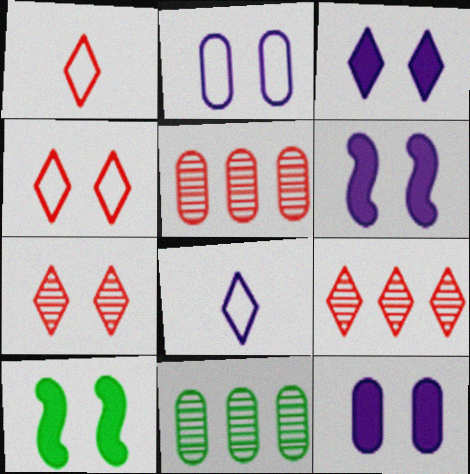[[1, 6, 11], 
[2, 7, 10], 
[3, 6, 12], 
[5, 8, 10]]